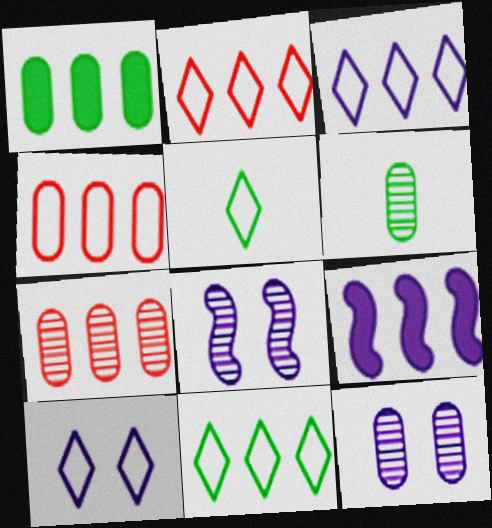[[2, 3, 11], 
[2, 5, 10], 
[6, 7, 12], 
[7, 9, 11]]